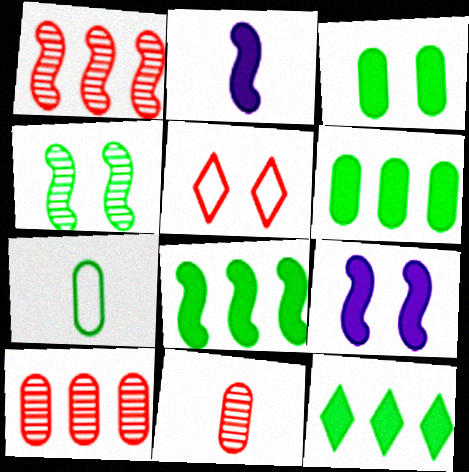[[4, 7, 12], 
[6, 8, 12]]